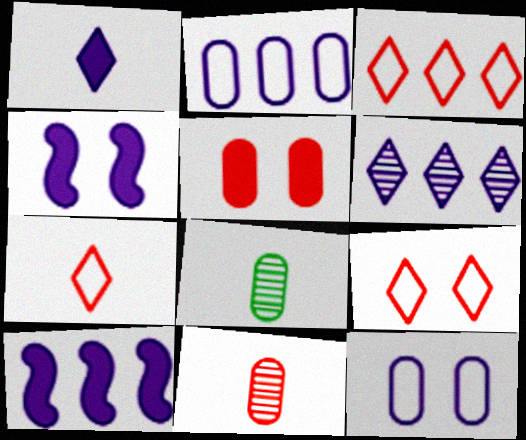[[2, 5, 8], 
[2, 6, 10], 
[3, 4, 8], 
[3, 7, 9], 
[8, 9, 10]]